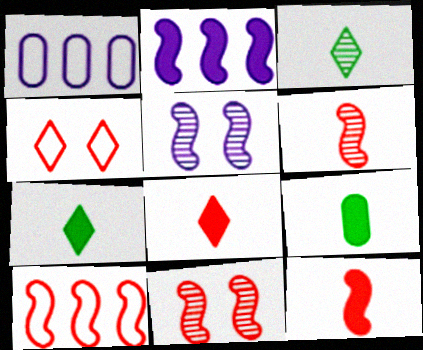[[1, 7, 11], 
[10, 11, 12]]